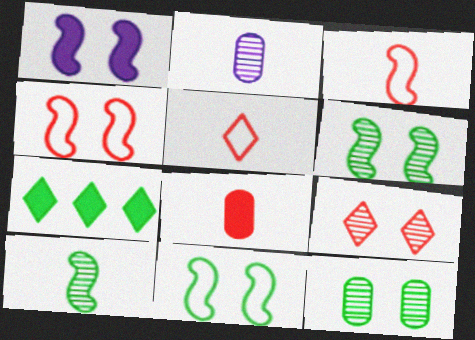[[1, 4, 6], 
[1, 7, 8], 
[2, 4, 7]]